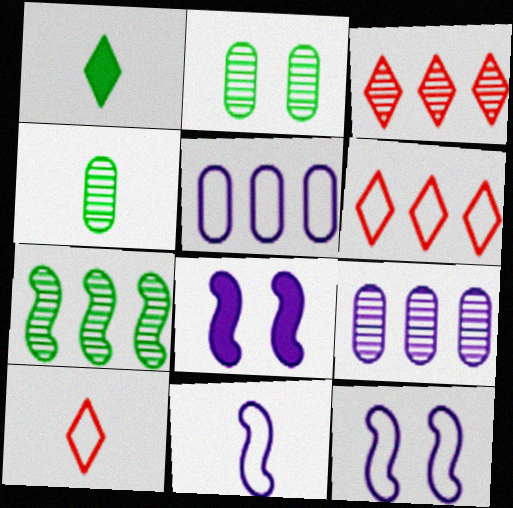[[3, 7, 9], 
[4, 6, 8]]